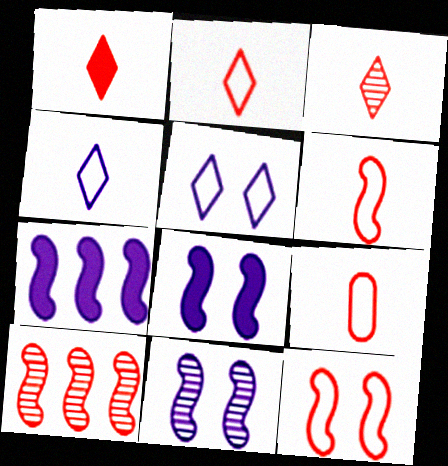[[1, 2, 3], 
[2, 6, 9]]